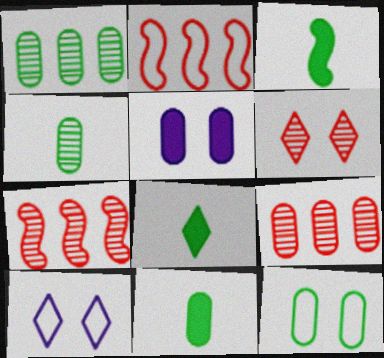[[1, 11, 12], 
[3, 8, 11], 
[3, 9, 10], 
[7, 10, 11]]